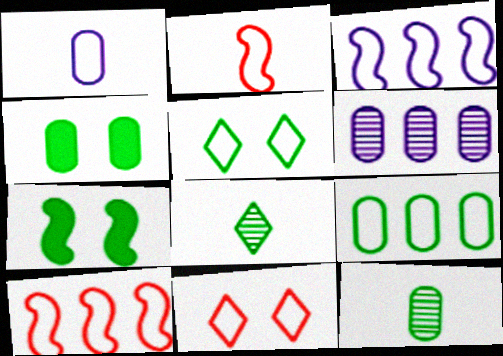[[1, 5, 10], 
[4, 9, 12], 
[7, 8, 9]]